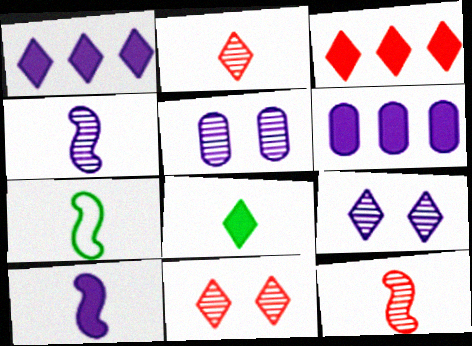[[3, 5, 7], 
[6, 7, 11], 
[7, 10, 12]]